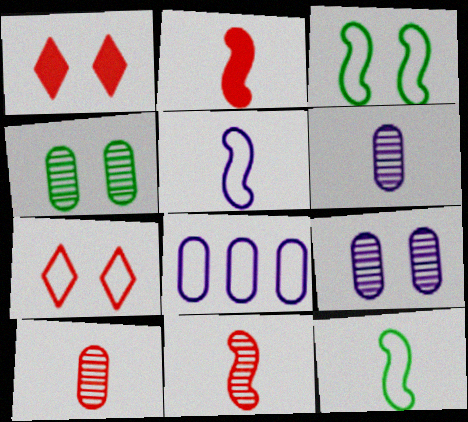[[1, 3, 9], 
[7, 8, 12]]